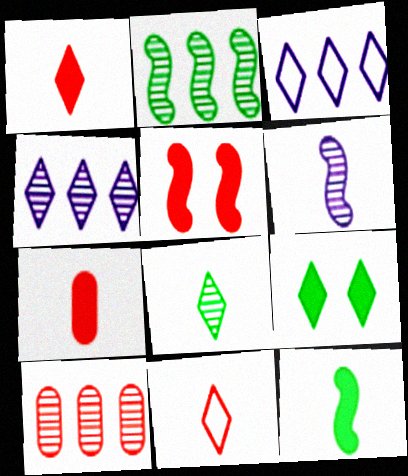[[2, 4, 10], 
[4, 9, 11], 
[5, 10, 11]]